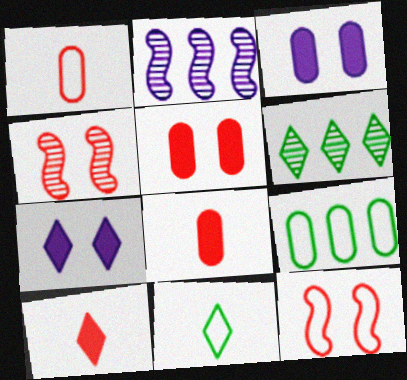[[2, 5, 11]]